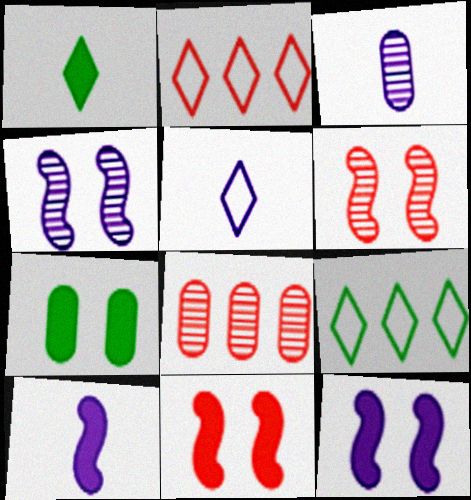[[3, 5, 10], 
[3, 9, 11]]